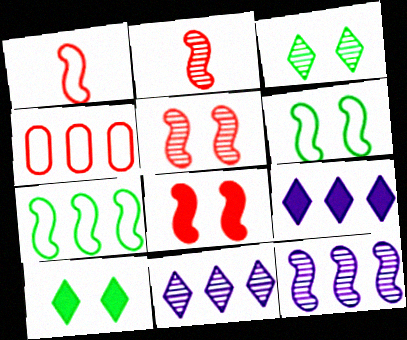[]